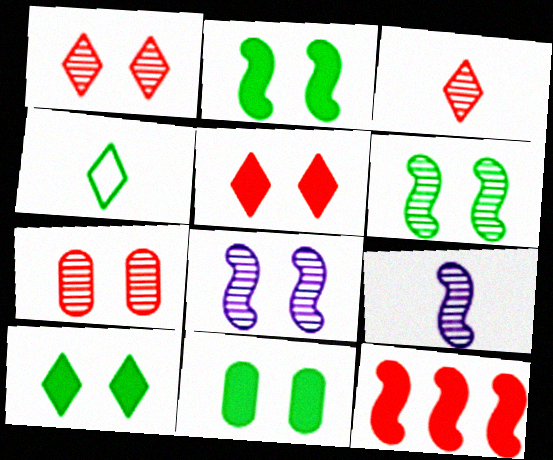[[2, 10, 11]]